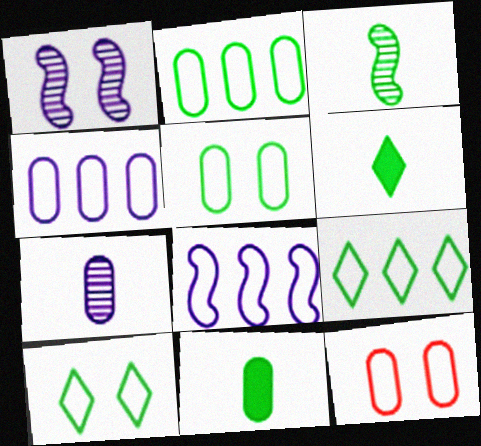[]